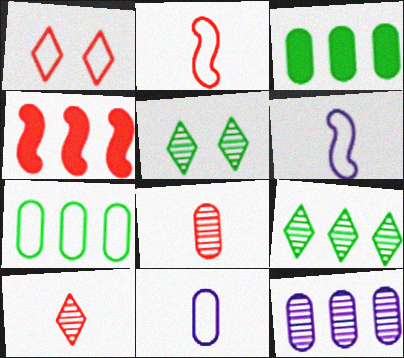[[1, 4, 8], 
[1, 6, 7], 
[4, 5, 11]]